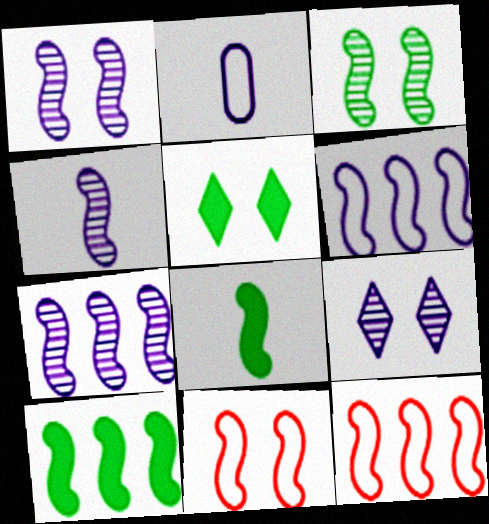[[1, 4, 7], 
[1, 8, 12], 
[4, 10, 11], 
[7, 8, 11], 
[7, 10, 12]]